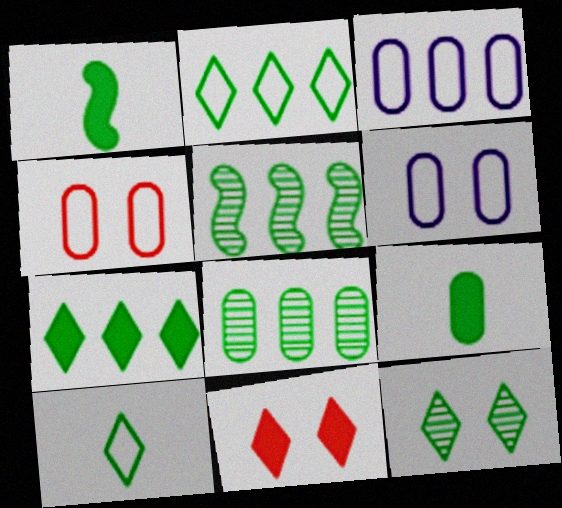[[7, 10, 12]]